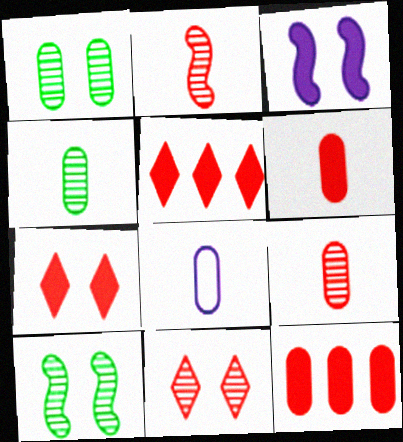[[1, 8, 12], 
[4, 6, 8], 
[5, 8, 10]]